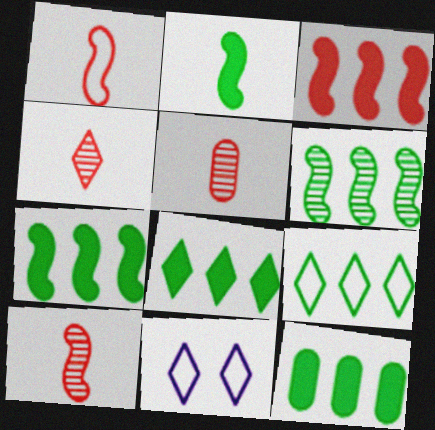[[4, 5, 10], 
[4, 8, 11], 
[5, 7, 11], 
[6, 9, 12], 
[7, 8, 12], 
[10, 11, 12]]